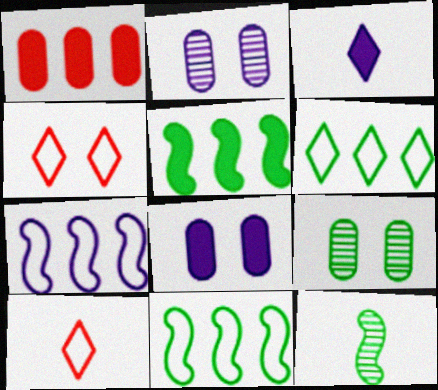[[2, 3, 7], 
[2, 5, 10]]